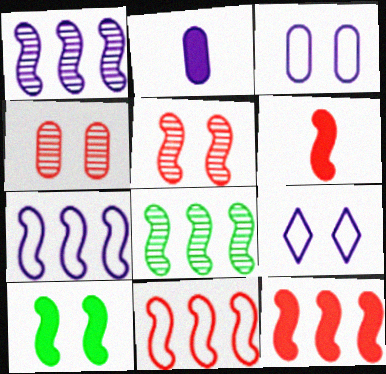[[1, 2, 9], 
[4, 9, 10], 
[5, 6, 11], 
[7, 8, 12]]